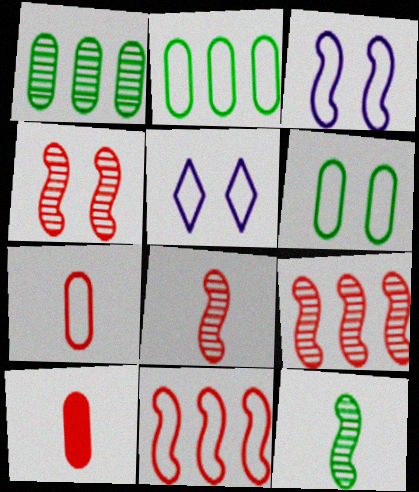[[4, 8, 9]]